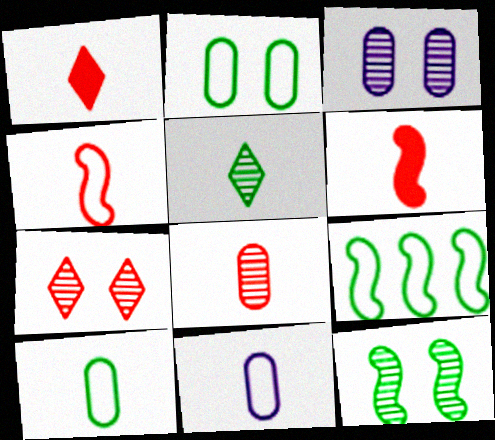[[1, 3, 9], 
[1, 4, 8], 
[3, 7, 12], 
[5, 6, 11]]